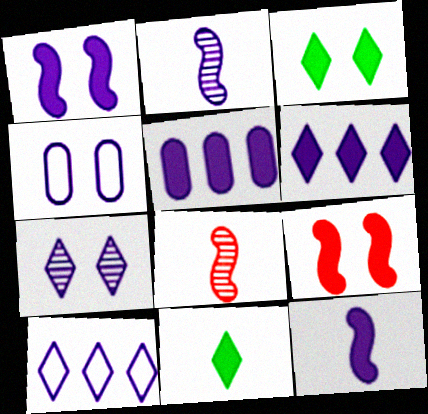[[1, 4, 7], 
[2, 4, 6], 
[5, 9, 11]]